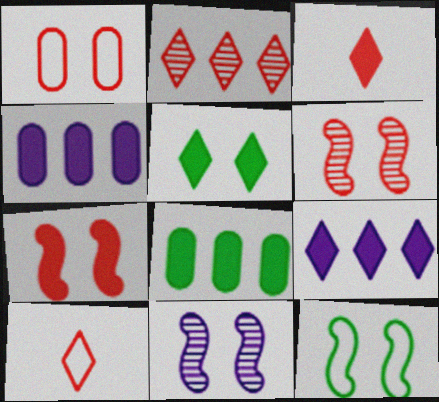[[1, 5, 11], 
[3, 5, 9], 
[7, 11, 12], 
[8, 10, 11]]